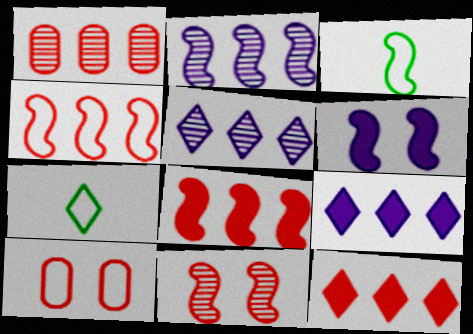[[1, 4, 12], 
[1, 6, 7]]